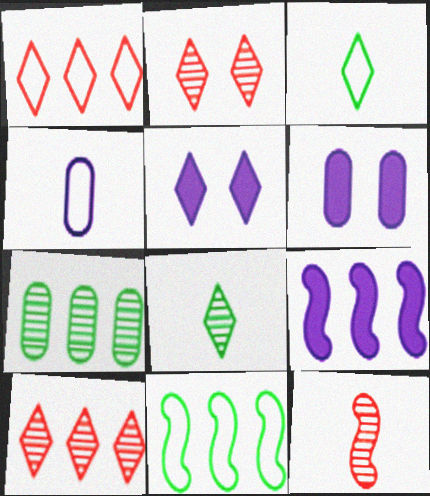[[1, 5, 8], 
[1, 7, 9], 
[3, 5, 10]]